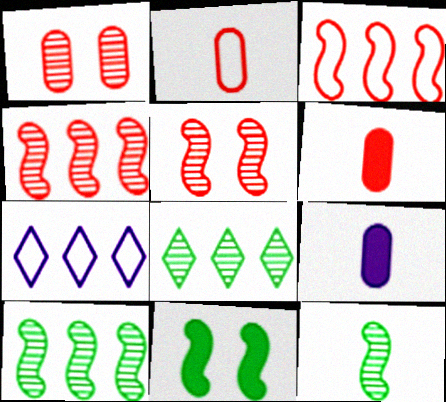[]